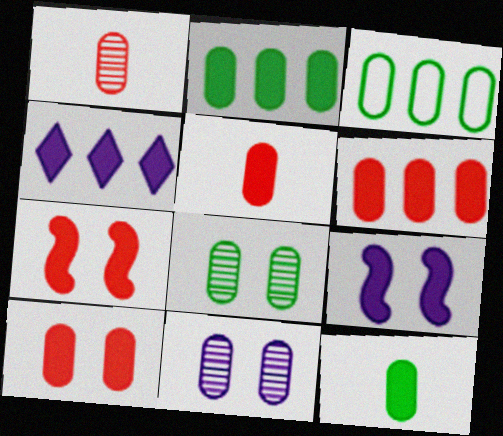[[3, 5, 11], 
[3, 8, 12], 
[4, 7, 12], 
[5, 6, 10]]